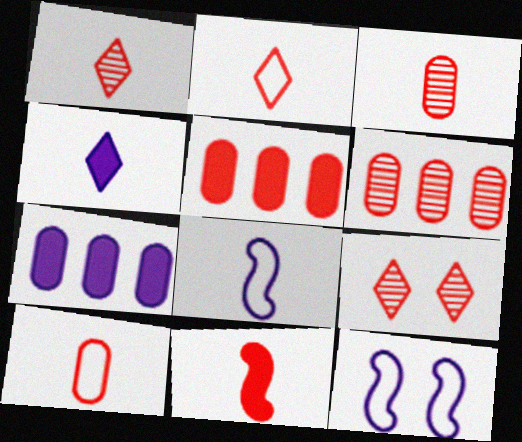[[1, 10, 11], 
[2, 3, 11]]